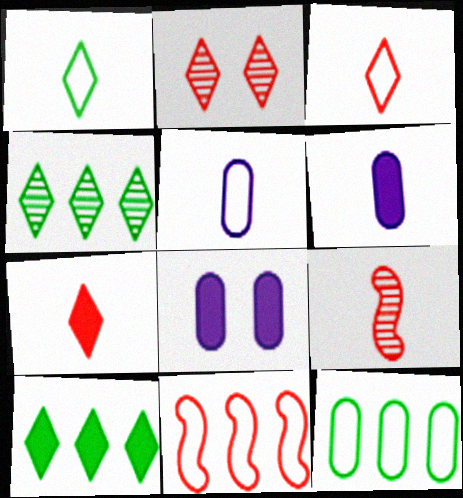[[1, 6, 9]]